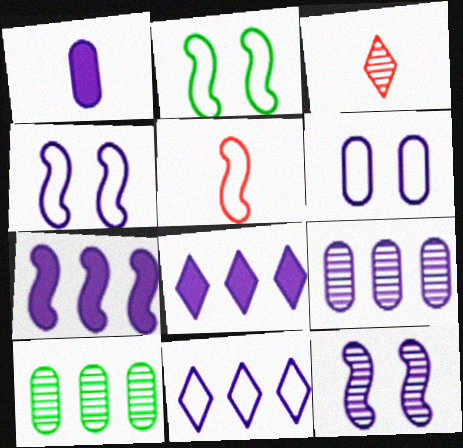[[1, 6, 9], 
[1, 11, 12], 
[3, 10, 12], 
[7, 9, 11]]